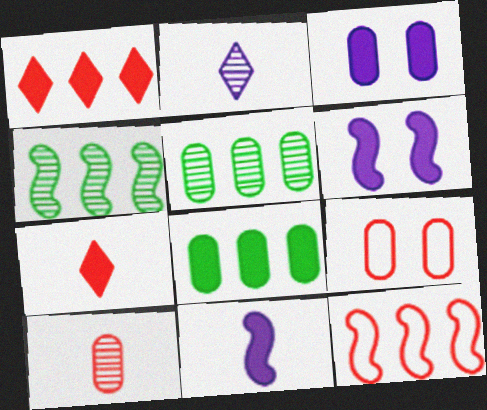[[6, 7, 8]]